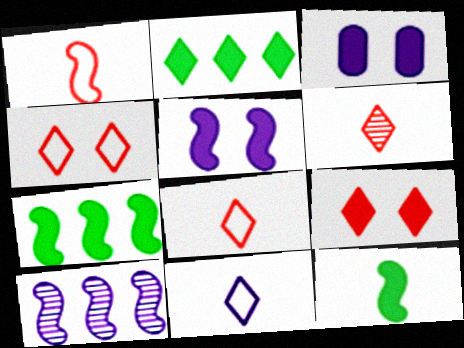[[3, 10, 11]]